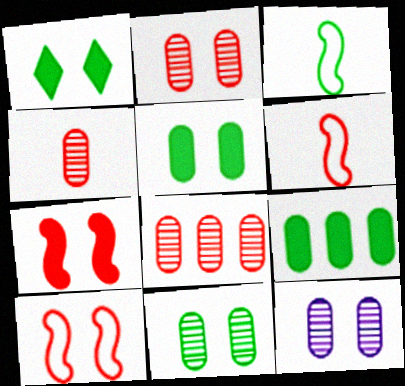[[1, 10, 12], 
[2, 4, 8], 
[2, 11, 12]]